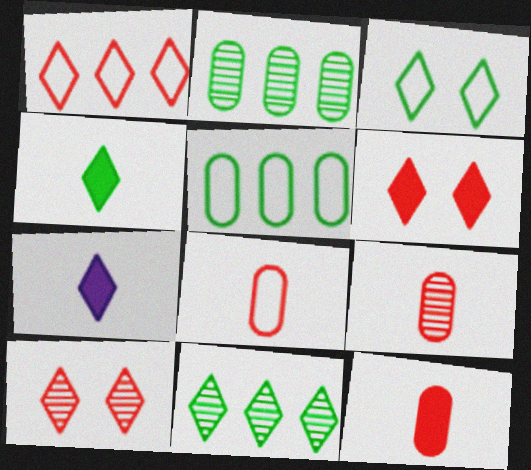[[3, 4, 11], 
[8, 9, 12]]